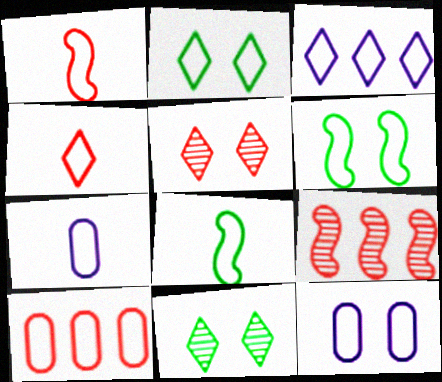[[2, 3, 4], 
[4, 7, 8]]